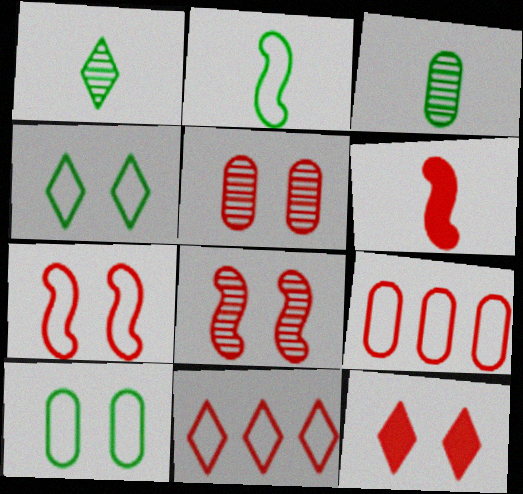[[5, 6, 11], 
[5, 7, 12]]